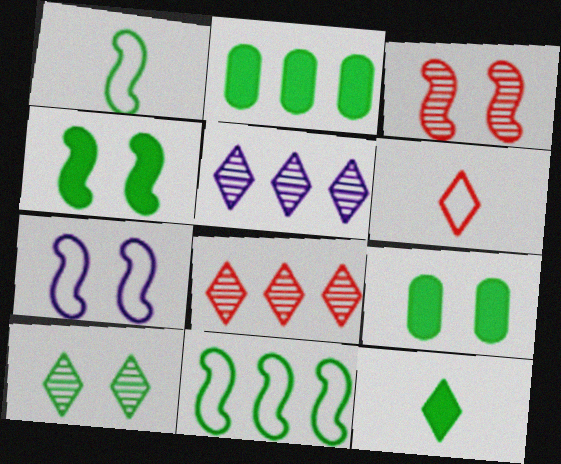[[1, 2, 10], 
[2, 4, 12], 
[3, 4, 7]]